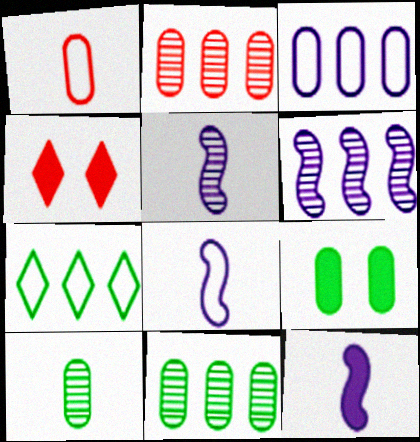[[4, 8, 11], 
[5, 8, 12]]